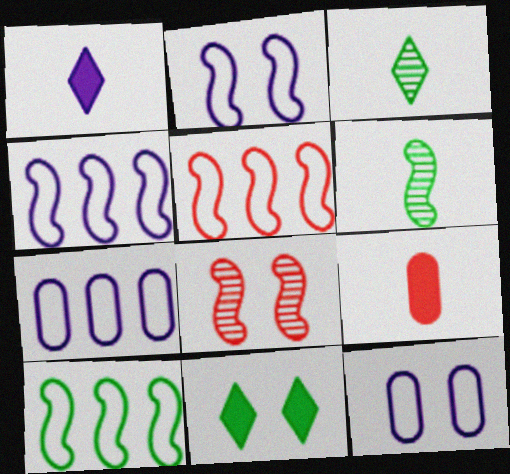[[4, 5, 10], 
[8, 11, 12]]